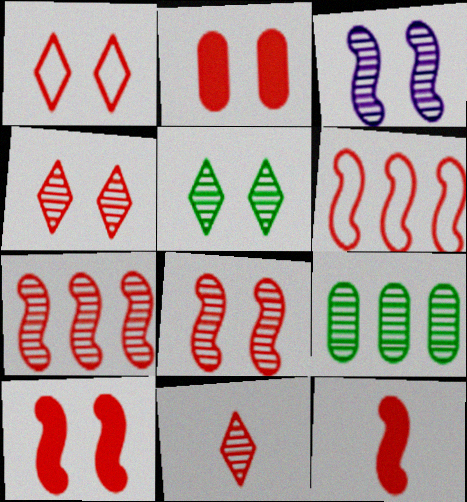[[1, 2, 8], 
[2, 6, 11], 
[3, 9, 11], 
[6, 8, 12]]